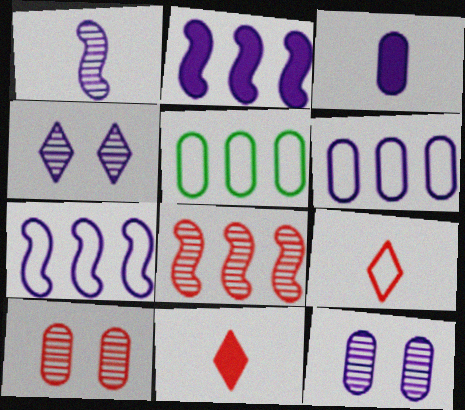[[3, 4, 7], 
[3, 5, 10], 
[3, 6, 12]]